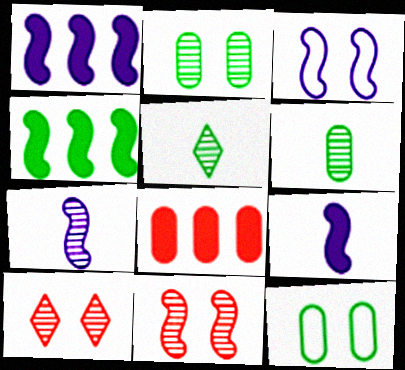[[1, 3, 7], 
[3, 5, 8], 
[4, 5, 12]]